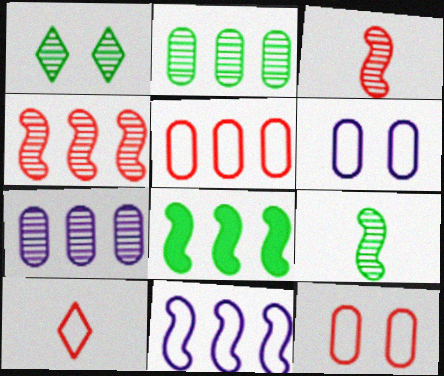[[1, 2, 9], 
[1, 3, 7], 
[4, 8, 11]]